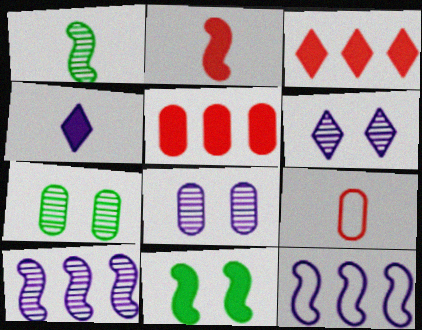[[1, 4, 9], 
[4, 5, 11], 
[4, 8, 12]]